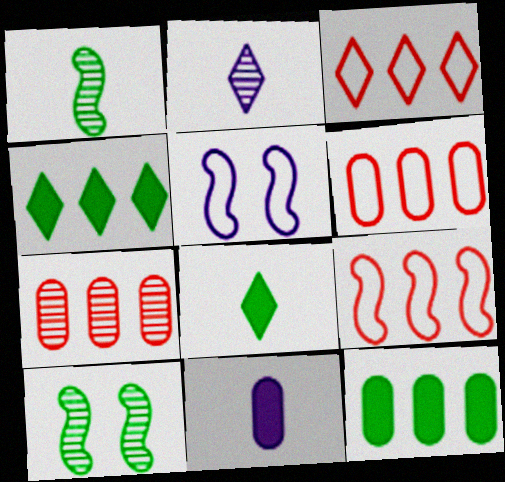[[2, 7, 10], 
[3, 6, 9], 
[3, 10, 11], 
[5, 7, 8]]